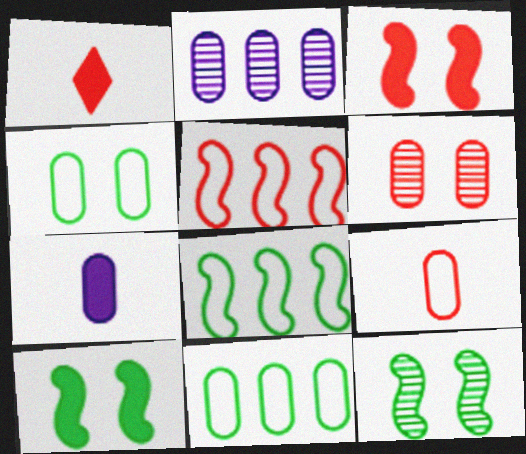[[1, 5, 6], 
[6, 7, 11]]